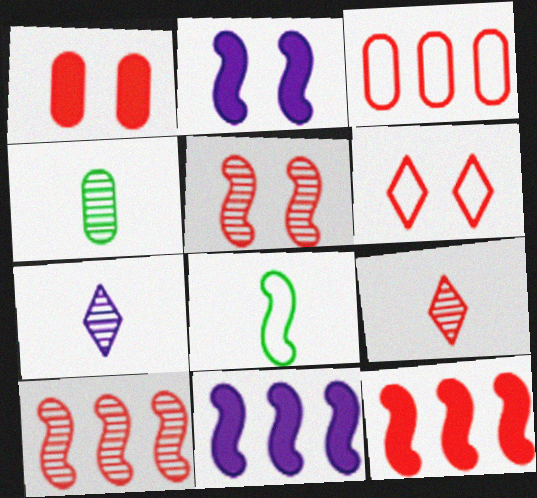[[1, 5, 6], 
[2, 8, 10], 
[4, 6, 11], 
[5, 8, 11]]